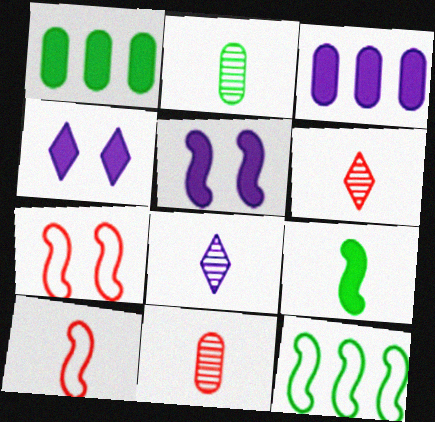[[1, 7, 8], 
[4, 11, 12]]